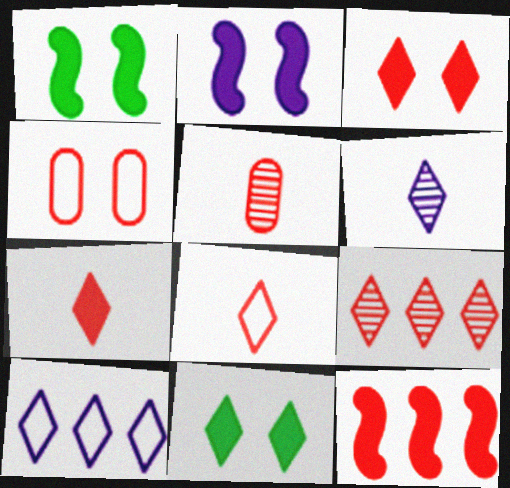[[1, 5, 10], 
[3, 8, 9]]